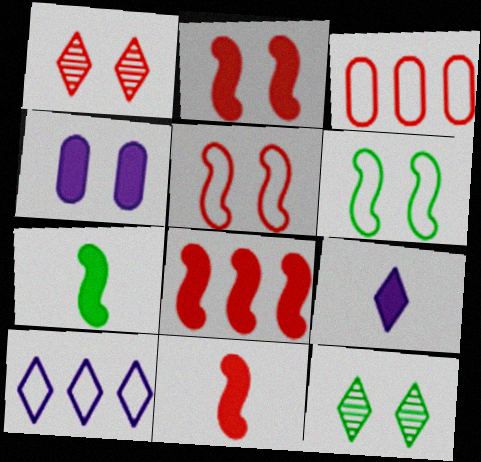[[1, 3, 11], 
[1, 4, 6], 
[2, 8, 11], 
[4, 5, 12]]